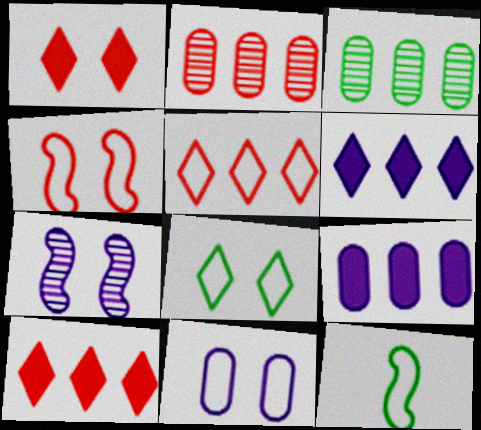[[4, 8, 11], 
[5, 11, 12]]